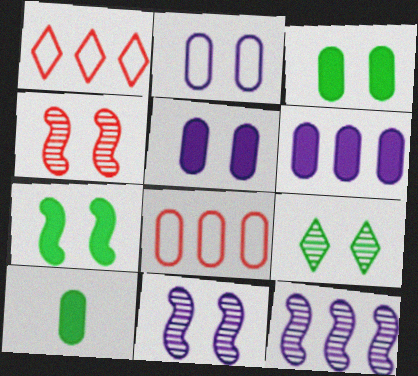[[1, 10, 11]]